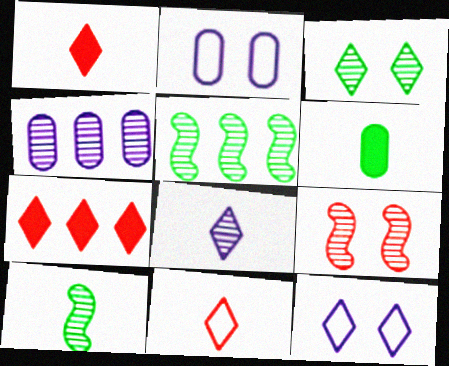[[1, 2, 5], 
[2, 7, 10]]